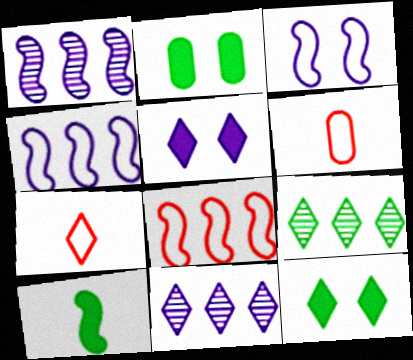[[1, 2, 7], 
[1, 6, 12], 
[5, 7, 9], 
[7, 11, 12]]